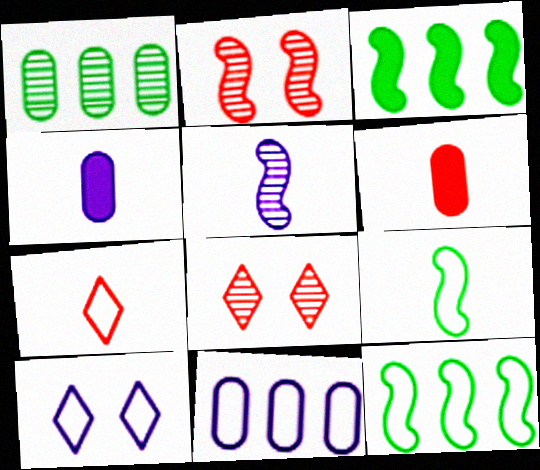[[1, 5, 8], 
[4, 8, 12]]